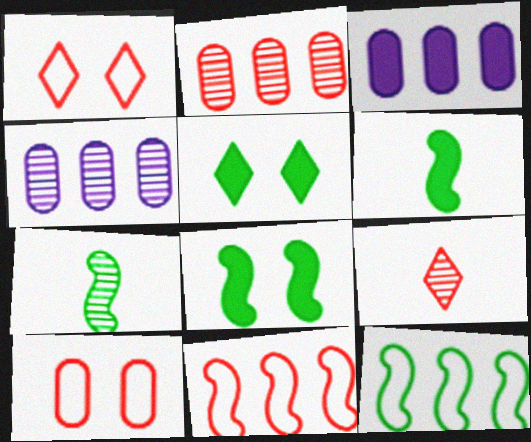[[1, 3, 7], 
[1, 4, 6], 
[7, 8, 12]]